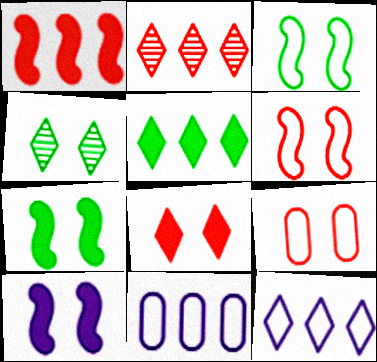[[2, 5, 12], 
[4, 9, 10]]